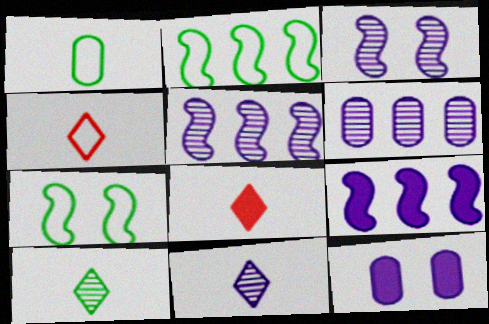[[3, 6, 11], 
[6, 7, 8]]